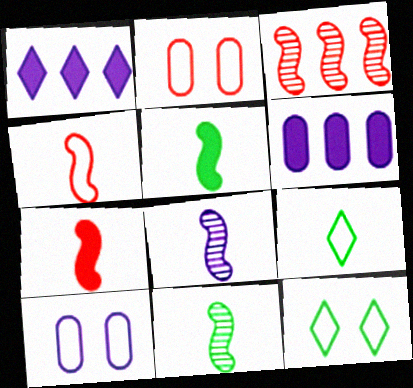[[1, 2, 11], 
[1, 8, 10], 
[4, 5, 8]]